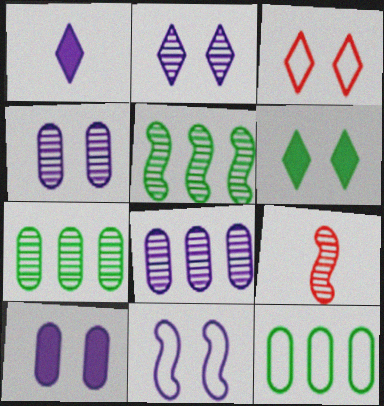[[1, 8, 11], 
[2, 3, 6], 
[2, 7, 9], 
[2, 10, 11]]